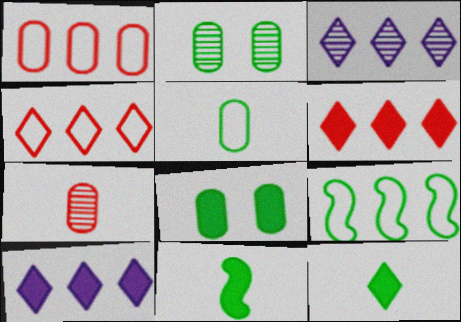[[2, 9, 12]]